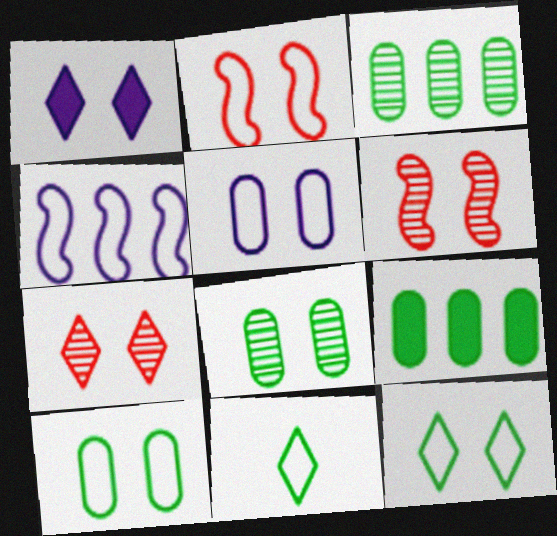[[1, 2, 8], 
[1, 6, 10], 
[1, 7, 12], 
[2, 5, 12]]